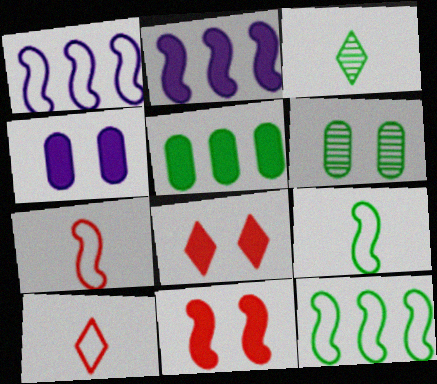[[2, 6, 10]]